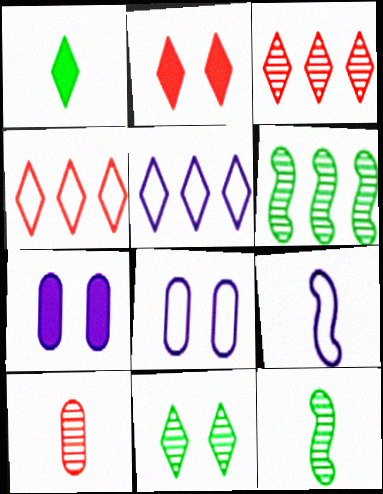[[1, 9, 10], 
[4, 7, 12], 
[5, 8, 9]]